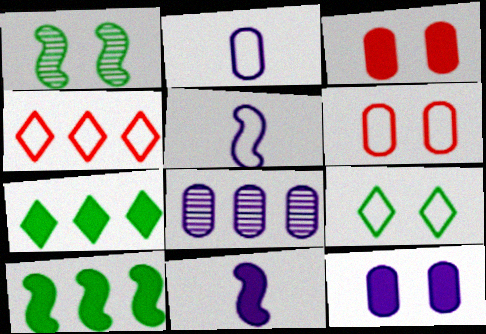[[2, 8, 12], 
[3, 7, 11], 
[4, 8, 10]]